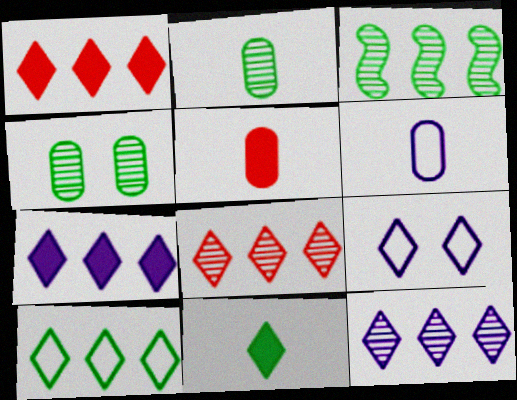[[1, 10, 12], 
[2, 5, 6], 
[3, 5, 9], 
[7, 8, 10], 
[8, 9, 11]]